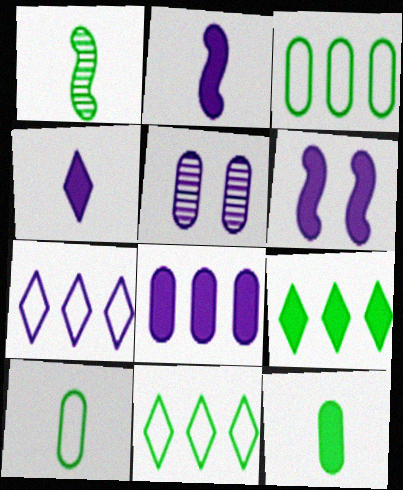[[2, 5, 7], 
[4, 6, 8]]